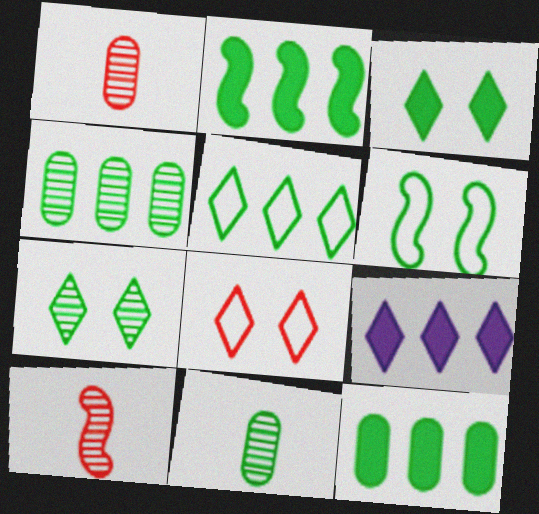[[1, 6, 9], 
[2, 4, 5]]